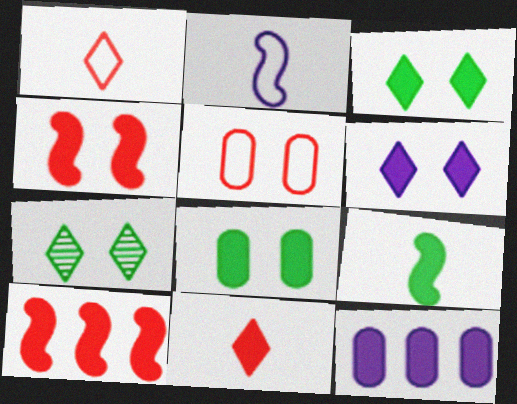[[4, 6, 8]]